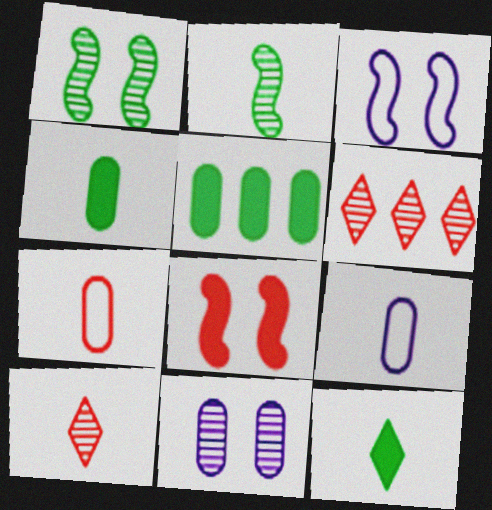[[1, 3, 8], 
[2, 6, 11], 
[3, 4, 6], 
[3, 5, 10], 
[5, 7, 11], 
[6, 7, 8]]